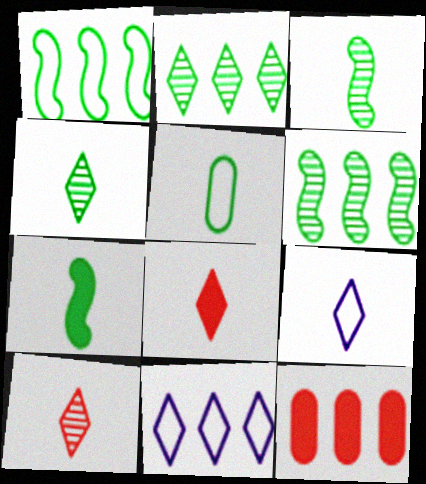[[4, 5, 7], 
[4, 8, 9], 
[6, 11, 12]]